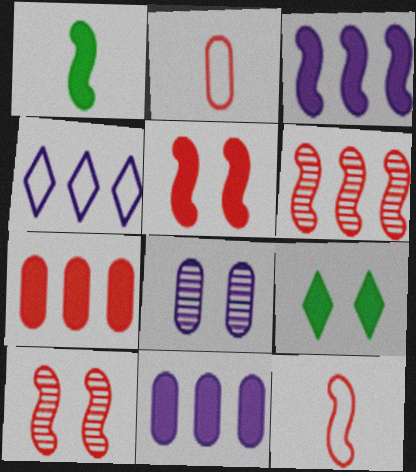[[1, 3, 5], 
[5, 6, 12]]